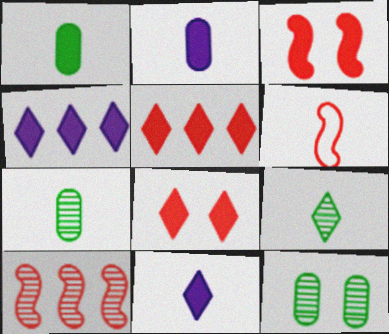[[1, 3, 4], 
[2, 6, 9], 
[3, 6, 10], 
[4, 6, 12], 
[6, 7, 11]]